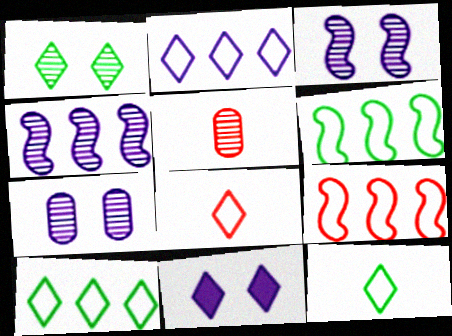[[1, 4, 5], 
[5, 6, 11]]